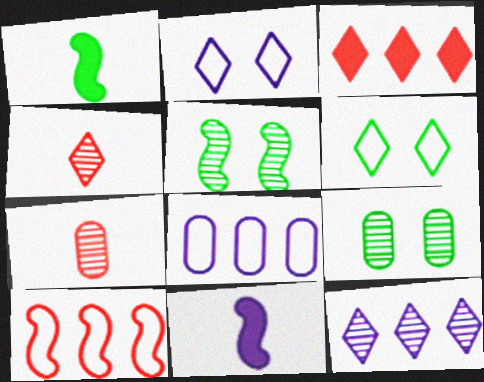[[5, 7, 12], 
[5, 10, 11]]